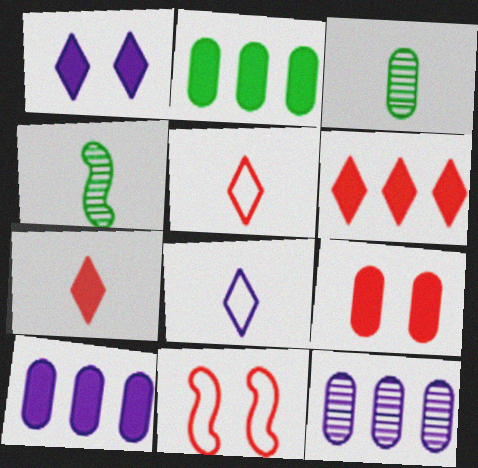[]